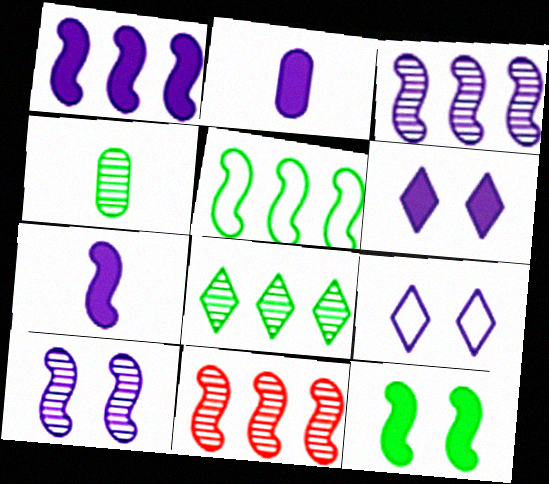[[1, 2, 6], 
[1, 5, 11], 
[2, 3, 9]]